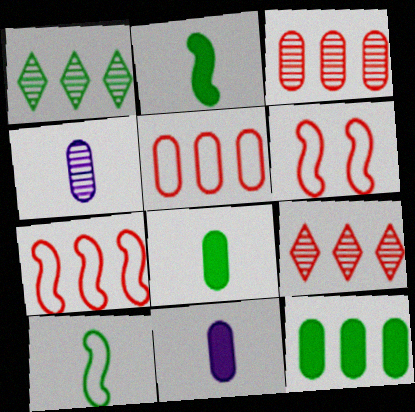[[1, 6, 11]]